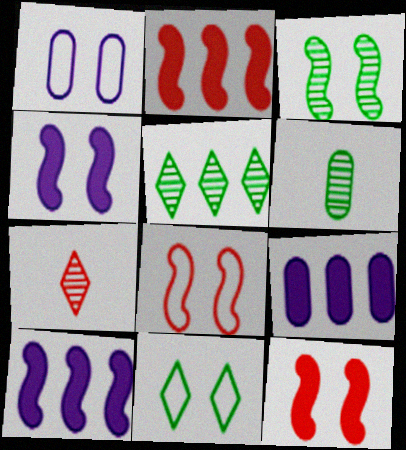[[1, 8, 11], 
[3, 4, 8], 
[3, 5, 6]]